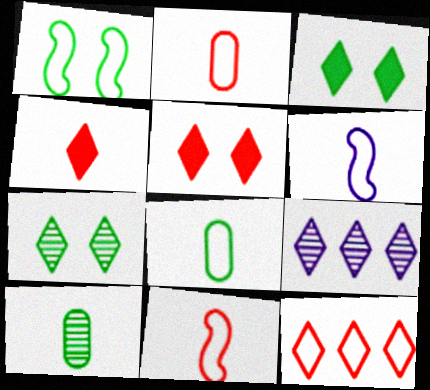[[4, 6, 10]]